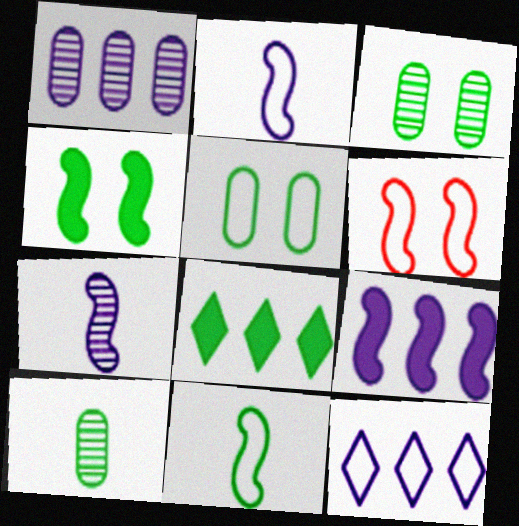[[1, 9, 12], 
[3, 8, 11]]